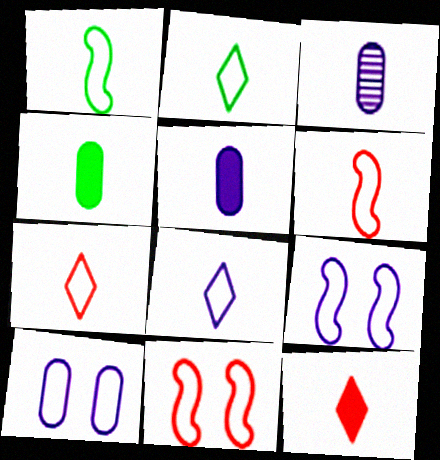[[1, 3, 12], 
[2, 7, 8]]